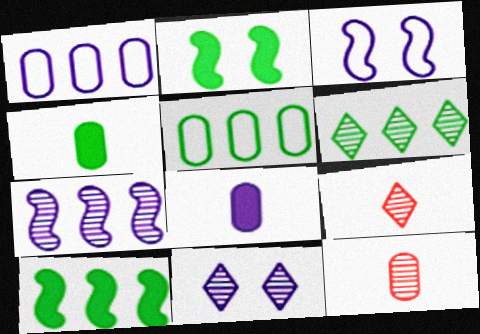[[1, 2, 9], 
[5, 6, 10], 
[6, 9, 11]]